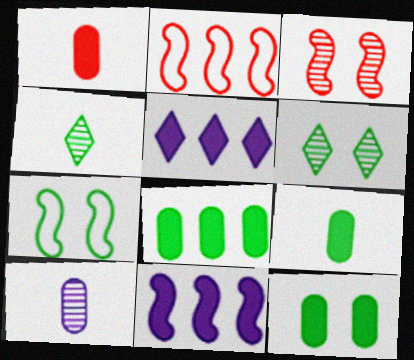[[4, 7, 8], 
[6, 7, 12], 
[8, 9, 12]]